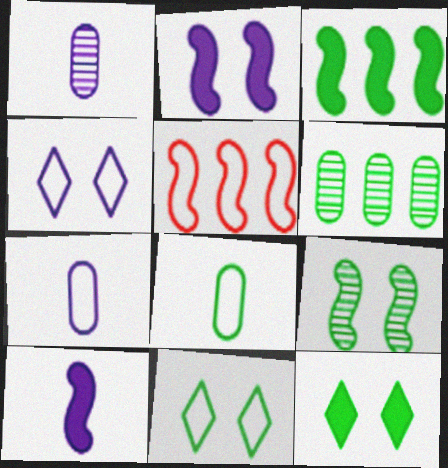[[1, 5, 12], 
[4, 5, 8], 
[5, 7, 11], 
[5, 9, 10]]